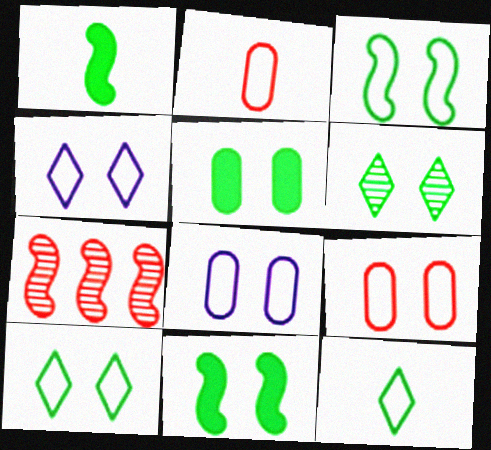[[3, 4, 9], 
[3, 5, 6]]